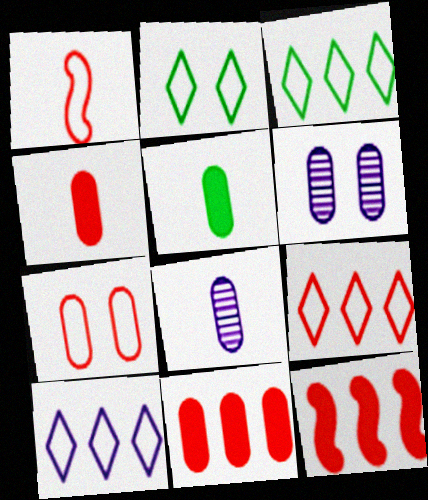[[1, 7, 9], 
[2, 8, 12], 
[3, 9, 10]]